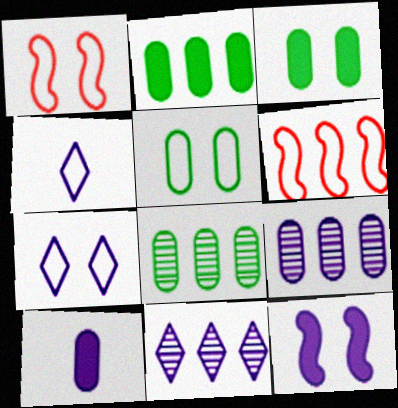[[1, 5, 7], 
[2, 6, 11], 
[4, 5, 6], 
[4, 9, 12]]